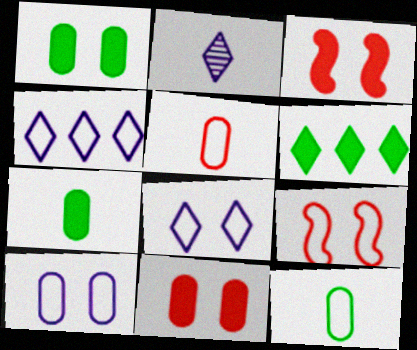[[4, 9, 12]]